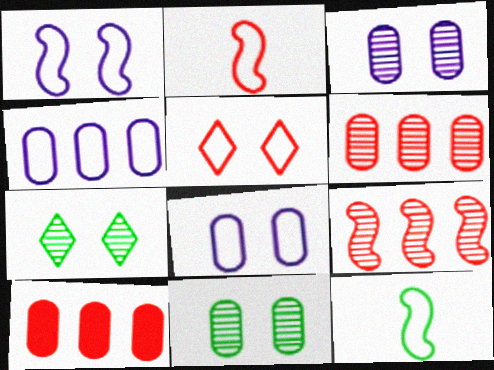[[4, 5, 12]]